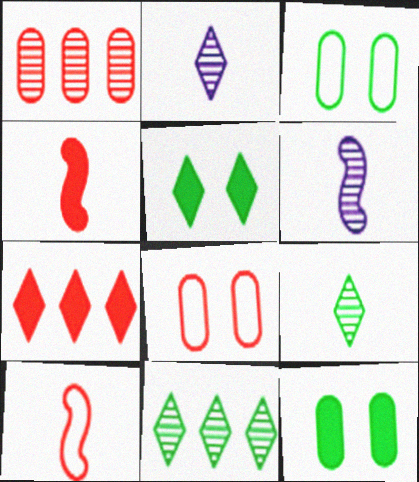[[3, 6, 7]]